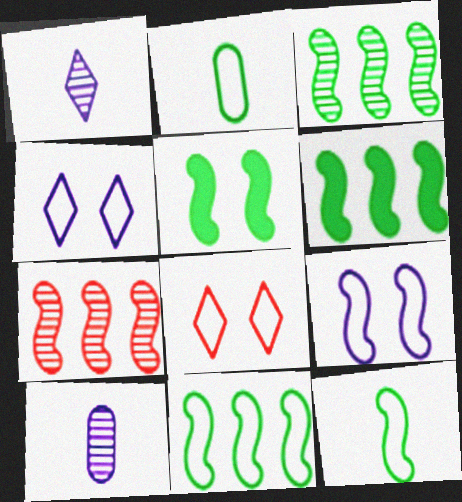[[3, 5, 12], 
[3, 6, 11], 
[6, 8, 10]]